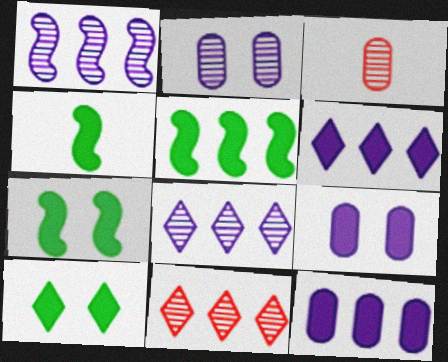[[4, 5, 7]]